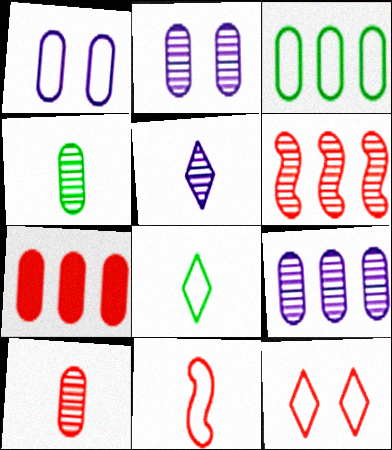[[1, 4, 7], 
[3, 7, 9]]